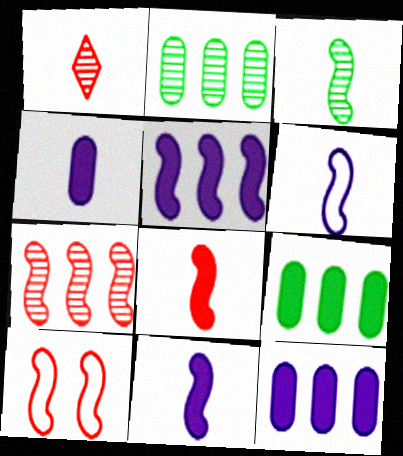[[3, 5, 10], 
[3, 6, 8], 
[7, 8, 10]]